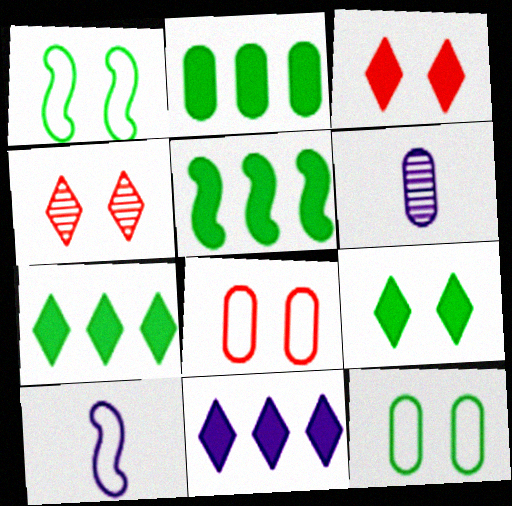[[2, 4, 10], 
[2, 5, 7], 
[2, 6, 8]]